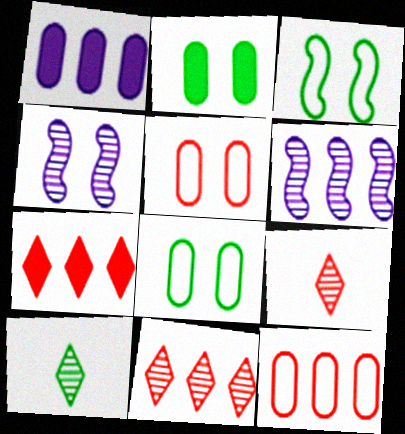[[1, 3, 9]]